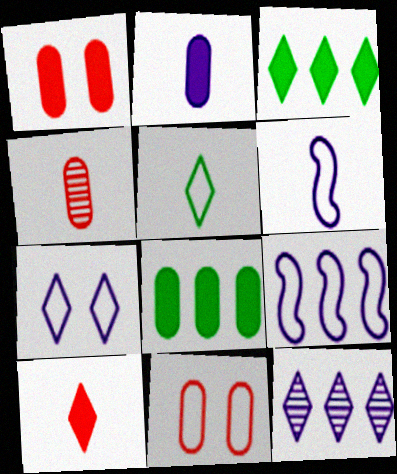[[1, 2, 8], 
[5, 9, 11]]